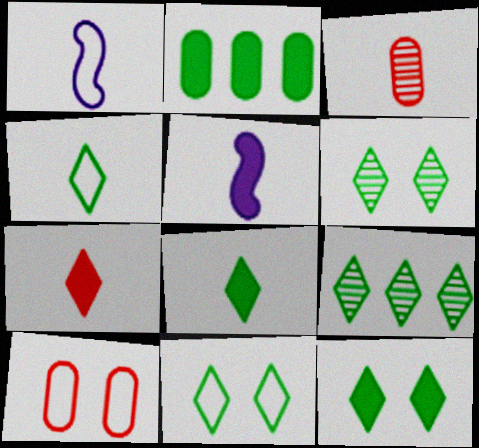[[1, 3, 8], 
[3, 4, 5], 
[4, 9, 12], 
[5, 9, 10], 
[6, 11, 12], 
[8, 9, 11]]